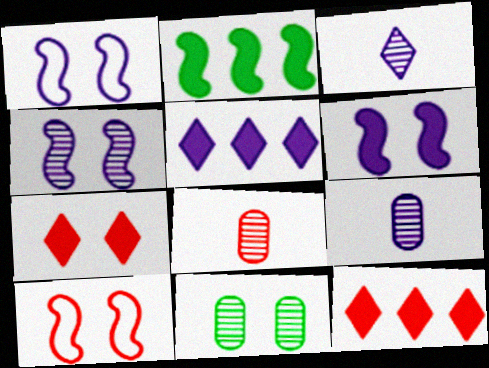[[1, 4, 6], 
[1, 5, 9], 
[1, 7, 11], 
[8, 10, 12]]